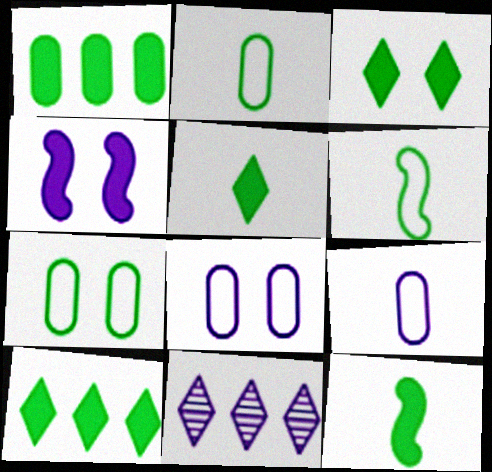[[1, 3, 12], 
[3, 5, 10], 
[4, 9, 11]]